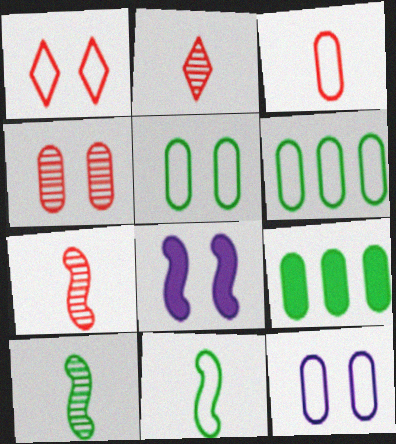[[2, 6, 8], 
[3, 6, 12]]